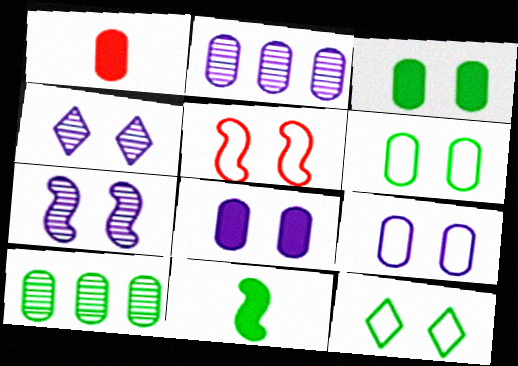[[1, 2, 6], 
[1, 9, 10], 
[3, 4, 5], 
[5, 9, 12], 
[10, 11, 12]]